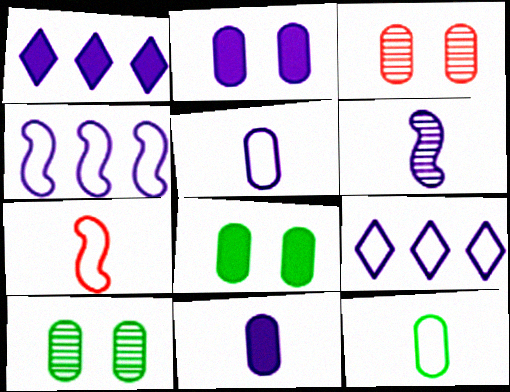[[1, 7, 10], 
[2, 6, 9]]